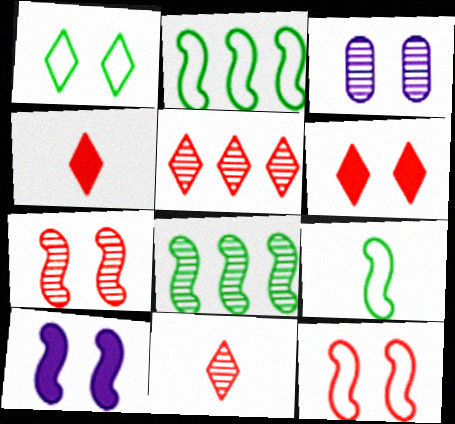[[2, 3, 4], 
[3, 8, 11]]